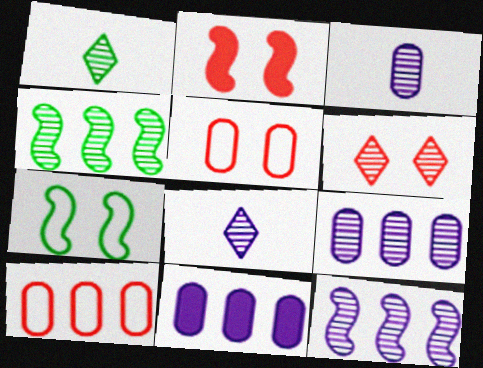[[2, 5, 6], 
[3, 4, 6]]